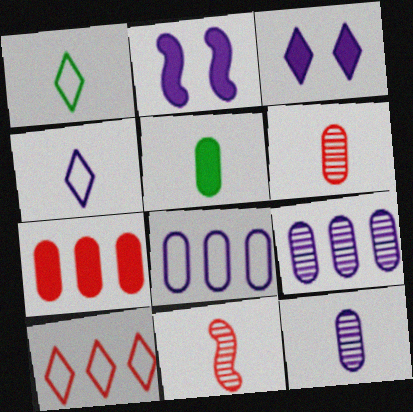[[2, 4, 9], 
[4, 5, 11]]